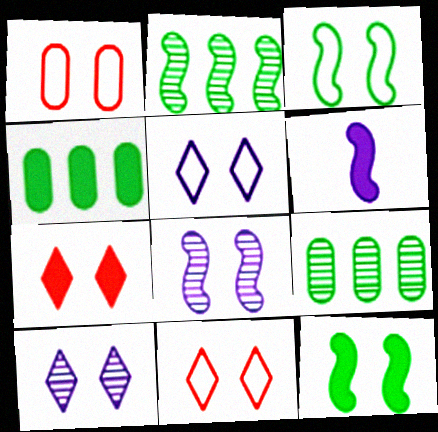[[1, 3, 5], 
[1, 10, 12], 
[4, 6, 7], 
[6, 9, 11]]